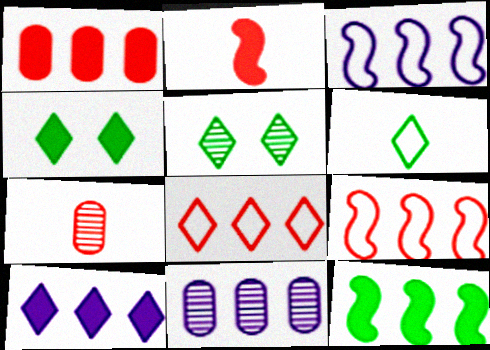[[1, 10, 12], 
[3, 4, 7], 
[3, 10, 11], 
[8, 11, 12]]